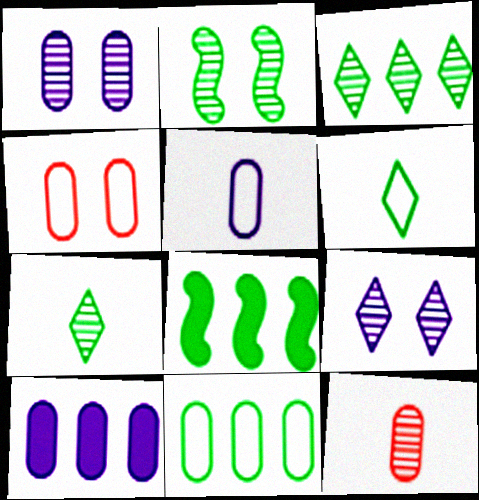[[1, 5, 10], 
[3, 8, 11], 
[4, 5, 11]]